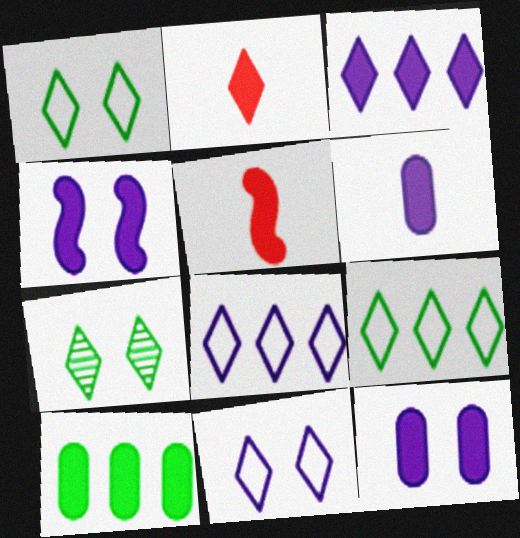[[2, 4, 10], 
[2, 7, 8], 
[3, 4, 6]]